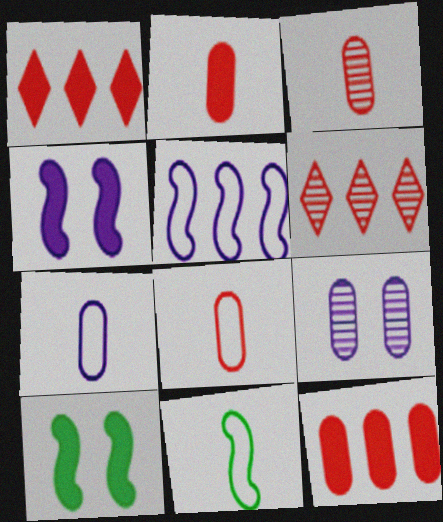[[1, 9, 11], 
[2, 3, 8], 
[6, 7, 10]]